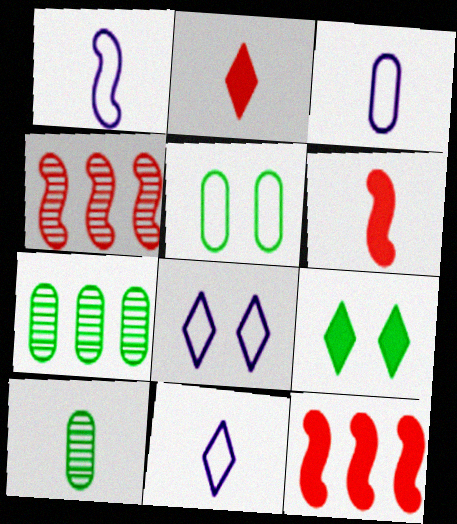[[1, 2, 10], 
[1, 3, 11], 
[3, 4, 9], 
[6, 7, 8], 
[6, 10, 11], 
[8, 10, 12]]